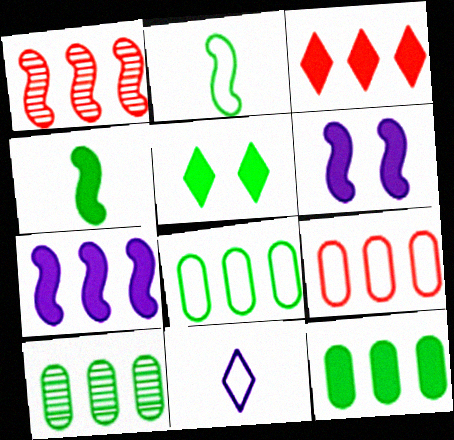[[1, 2, 6], 
[1, 3, 9], 
[2, 5, 10], 
[3, 7, 12], 
[4, 5, 12], 
[8, 10, 12]]